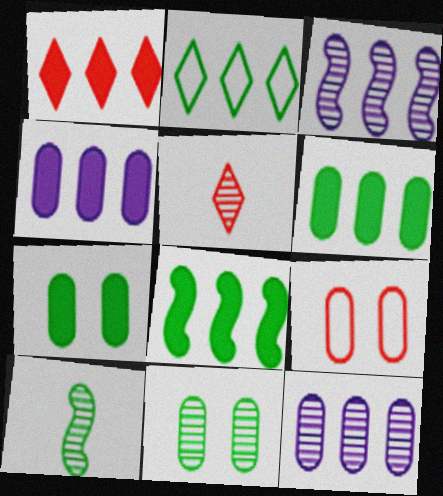[[1, 4, 8], 
[2, 7, 10], 
[3, 5, 11]]